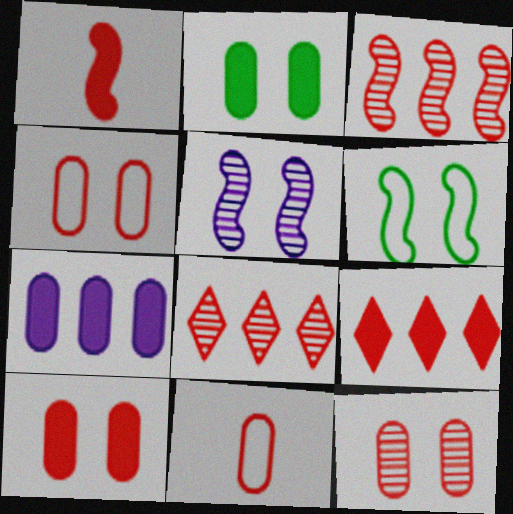[[1, 4, 8], 
[1, 9, 10], 
[4, 10, 12]]